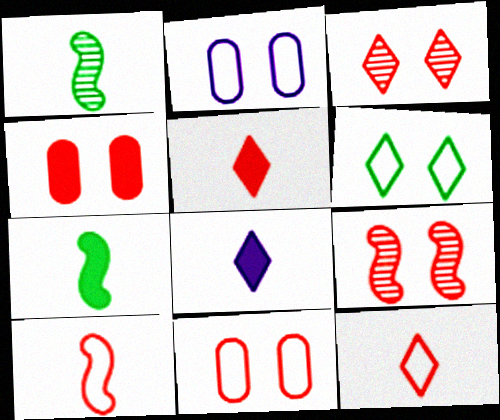[]